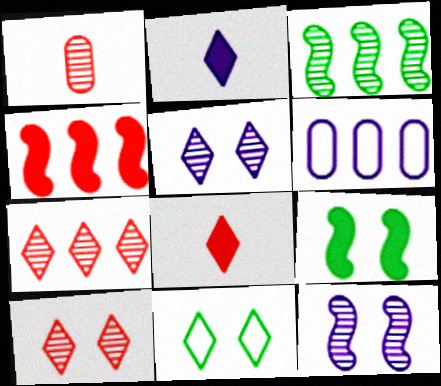[[1, 3, 5], 
[2, 6, 12], 
[2, 7, 11]]